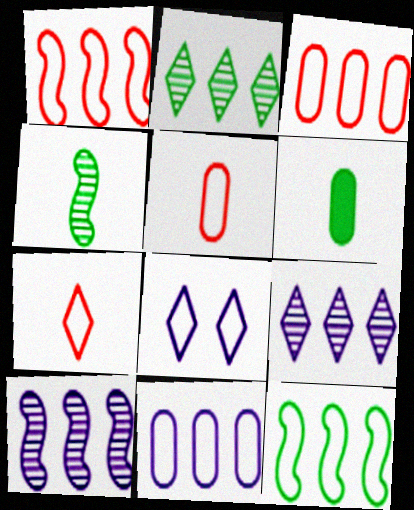[[5, 8, 12]]